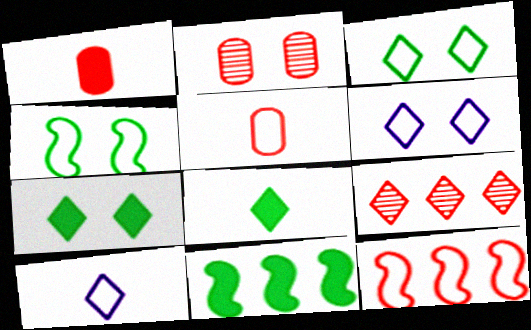[[2, 10, 11], 
[6, 8, 9], 
[7, 9, 10]]